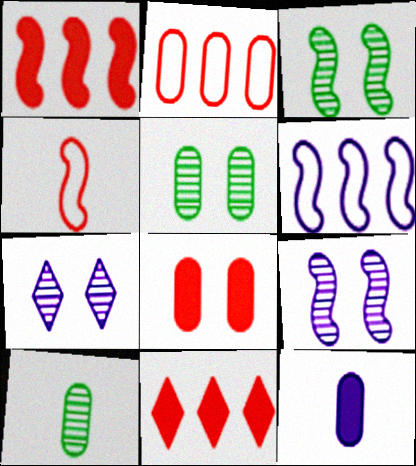[[2, 5, 12], 
[6, 7, 12]]